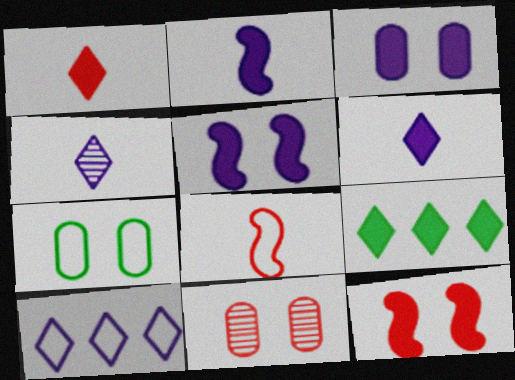[[3, 7, 11], 
[7, 8, 10]]